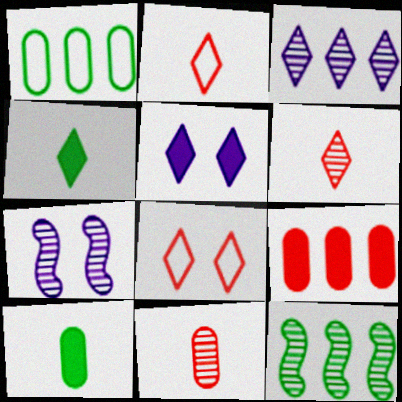[[3, 4, 8]]